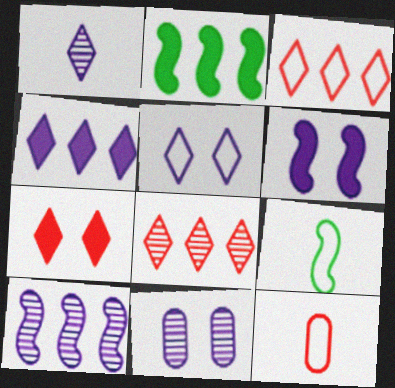[[1, 4, 5], 
[1, 10, 11], 
[5, 6, 11]]